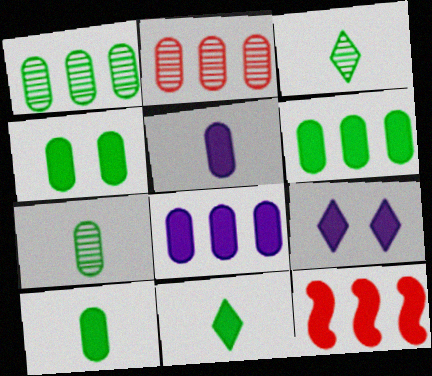[[4, 6, 10], 
[9, 10, 12]]